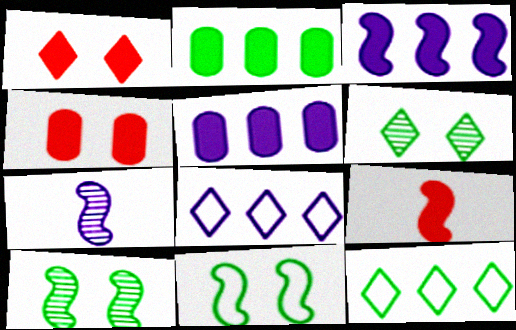[[4, 7, 12]]